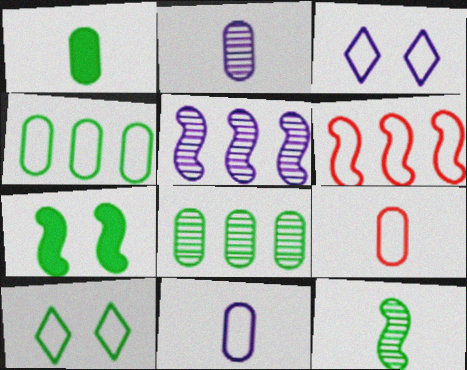[[1, 2, 9], 
[6, 10, 11]]